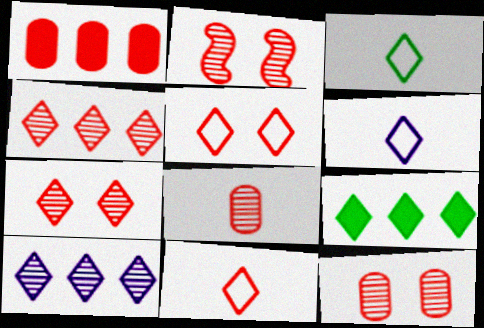[[1, 2, 11], 
[2, 4, 8], 
[2, 7, 12], 
[3, 6, 11], 
[6, 7, 9]]